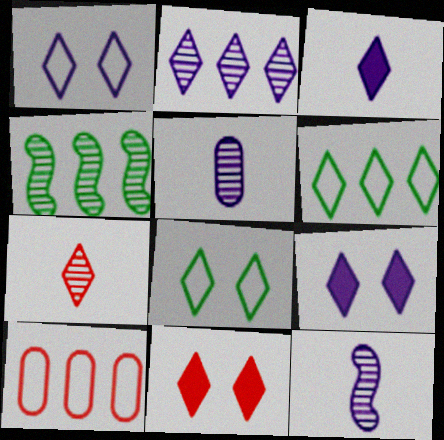[[1, 2, 3], 
[6, 7, 9]]